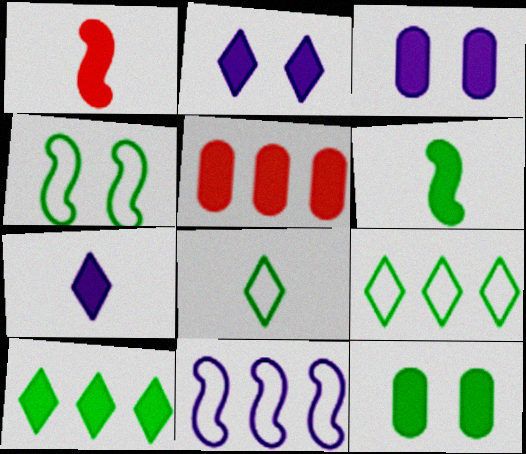[[1, 3, 10], 
[2, 5, 6], 
[6, 10, 12]]